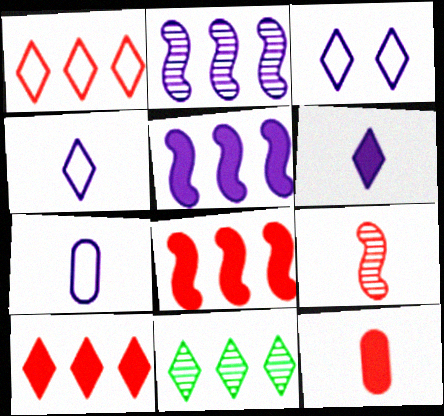[]